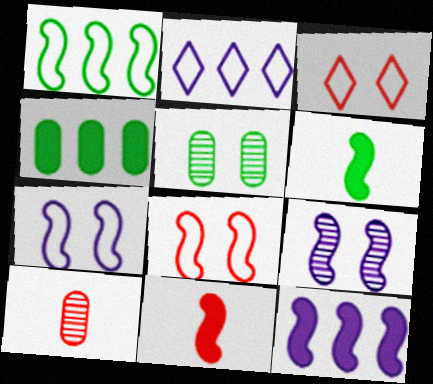[[1, 9, 11], 
[2, 5, 11]]